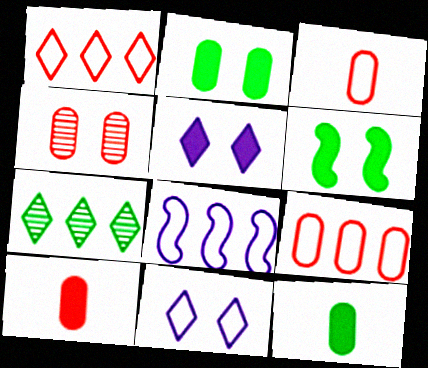[[4, 6, 11], 
[4, 9, 10]]